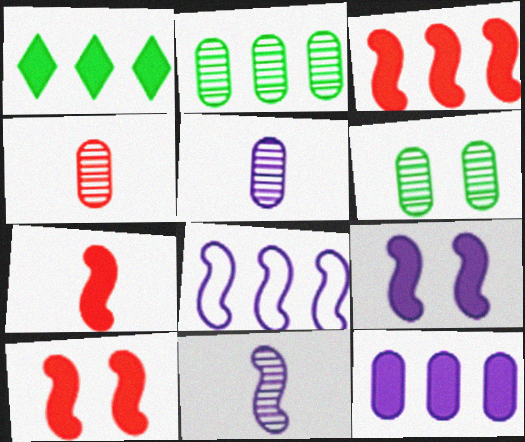[[1, 3, 12], 
[3, 7, 10], 
[8, 9, 11]]